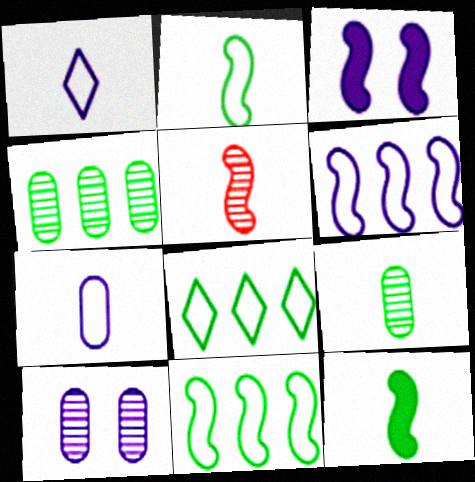[[3, 5, 11]]